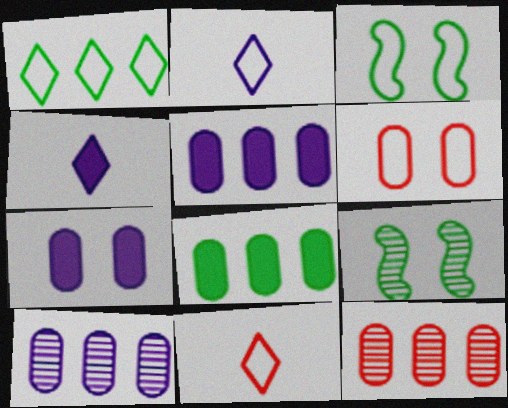[[3, 4, 12], 
[5, 9, 11]]